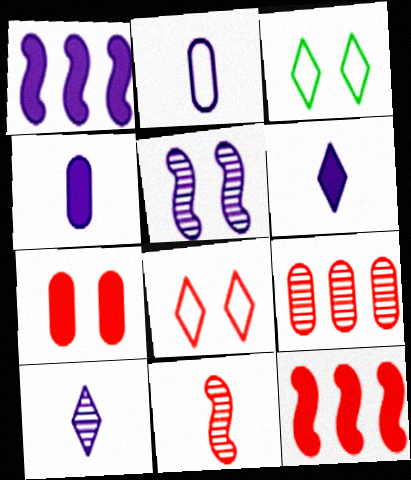[[3, 5, 7]]